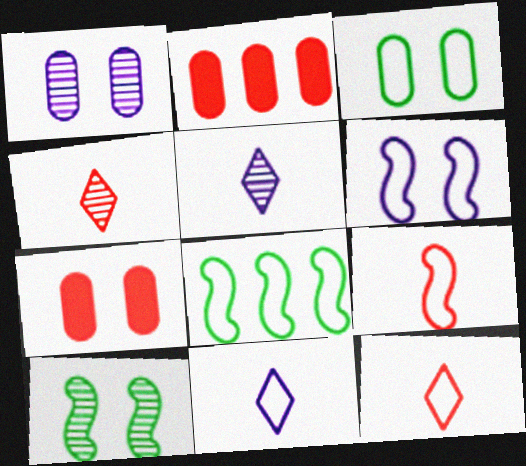[[1, 3, 7], 
[2, 10, 11], 
[5, 7, 8], 
[6, 8, 9]]